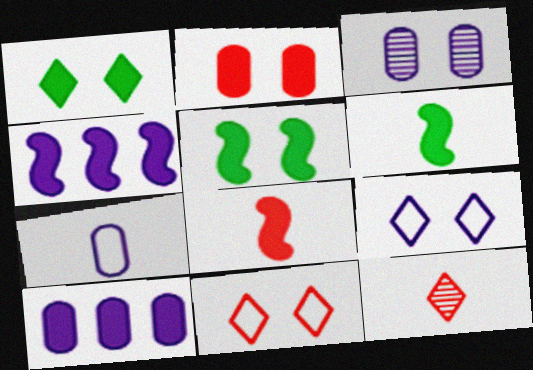[[1, 8, 10], 
[3, 5, 11], 
[3, 7, 10], 
[4, 5, 8], 
[6, 7, 12]]